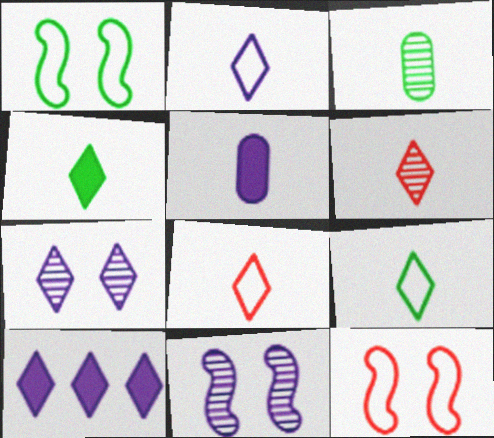[[2, 4, 6], 
[2, 7, 10], 
[2, 8, 9], 
[3, 10, 12]]